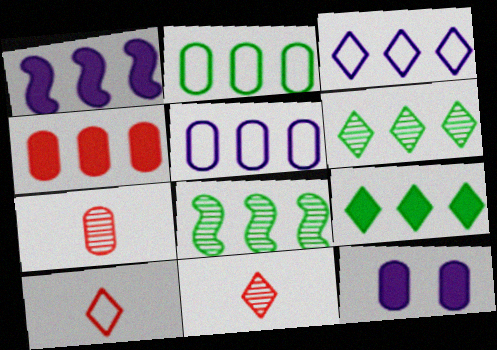[[1, 4, 9], 
[2, 7, 12], 
[2, 8, 9], 
[3, 4, 8], 
[8, 10, 12]]